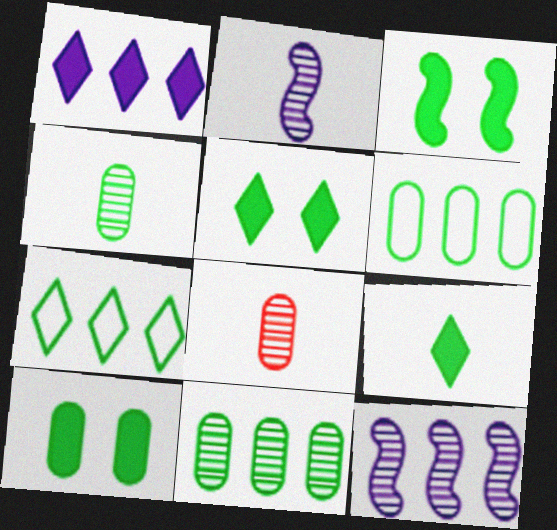[[3, 4, 7], 
[3, 5, 10], 
[4, 6, 10]]